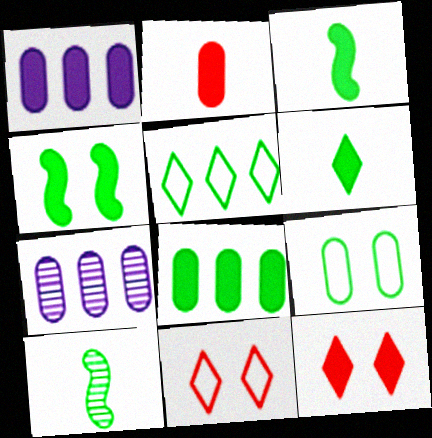[[1, 3, 12], 
[1, 10, 11], 
[2, 7, 9], 
[3, 7, 11], 
[4, 6, 8]]